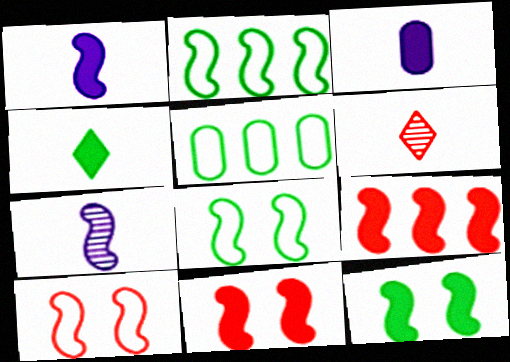[[1, 9, 12], 
[2, 7, 11], 
[7, 8, 9]]